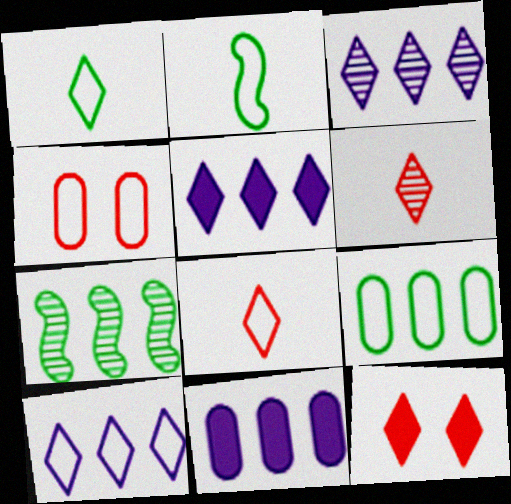[[1, 3, 12], 
[2, 4, 10], 
[3, 5, 10]]